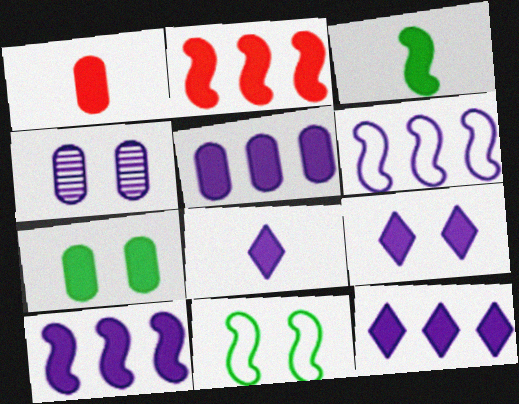[[1, 3, 8], 
[1, 5, 7], 
[2, 7, 8], 
[4, 6, 8], 
[5, 10, 12], 
[8, 9, 12]]